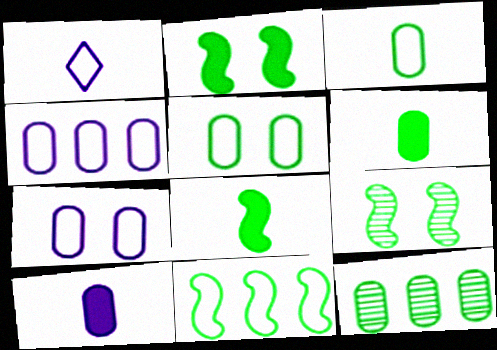[[5, 6, 12], 
[8, 9, 11]]